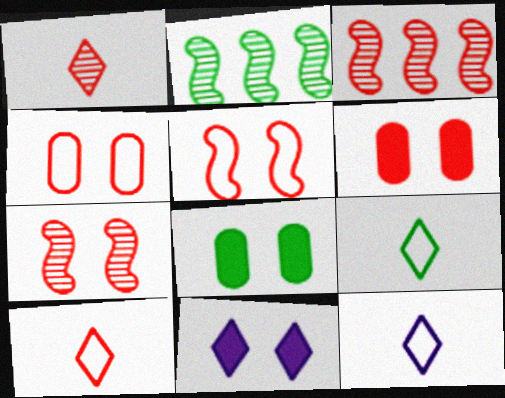[[2, 6, 12], 
[2, 8, 9], 
[3, 6, 10], 
[3, 8, 12], 
[9, 10, 12]]